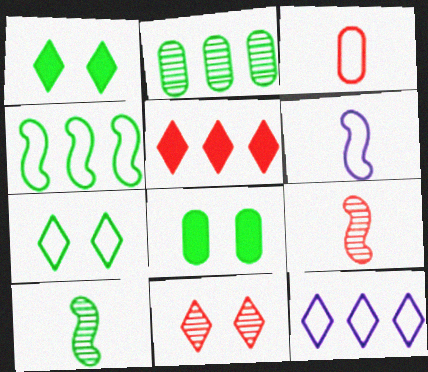[[8, 9, 12]]